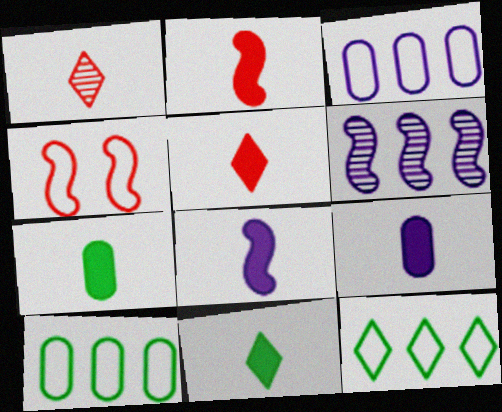[[2, 9, 11], 
[5, 7, 8]]